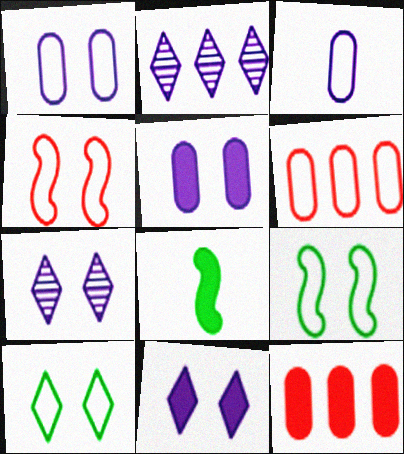[[1, 4, 10], 
[6, 7, 8], 
[8, 11, 12]]